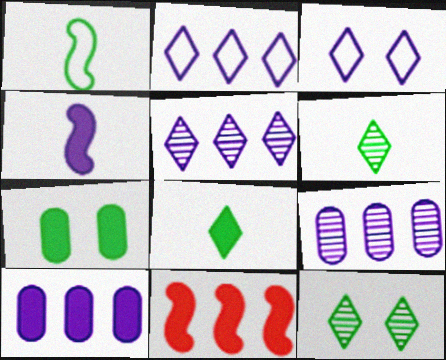[[3, 4, 9]]